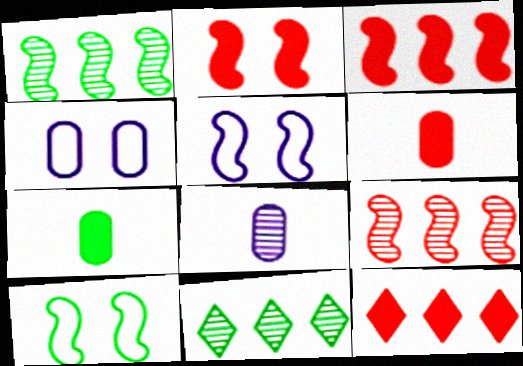[[2, 6, 12], 
[5, 6, 11], 
[7, 10, 11], 
[8, 10, 12]]